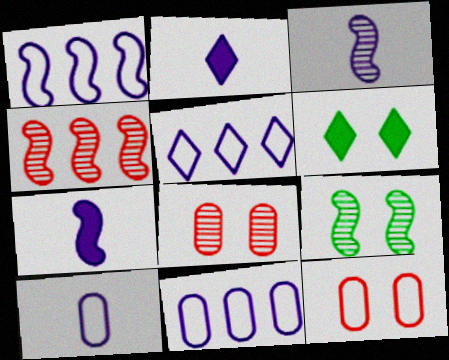[[1, 5, 11], 
[2, 3, 10], 
[3, 4, 9], 
[4, 6, 10]]